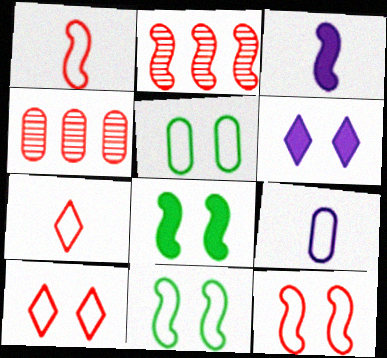[[2, 3, 11]]